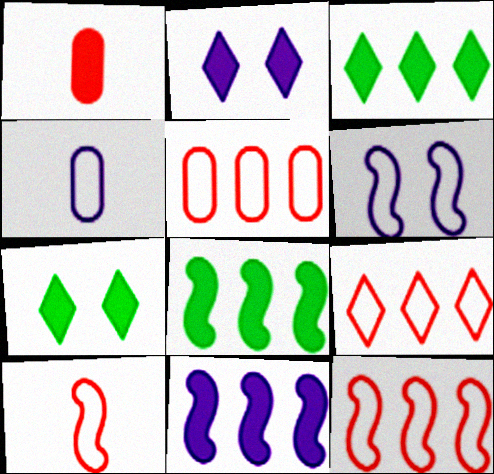[[1, 2, 8], 
[1, 7, 11], 
[5, 9, 12]]